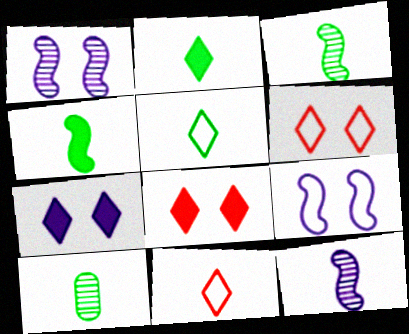[[4, 5, 10]]